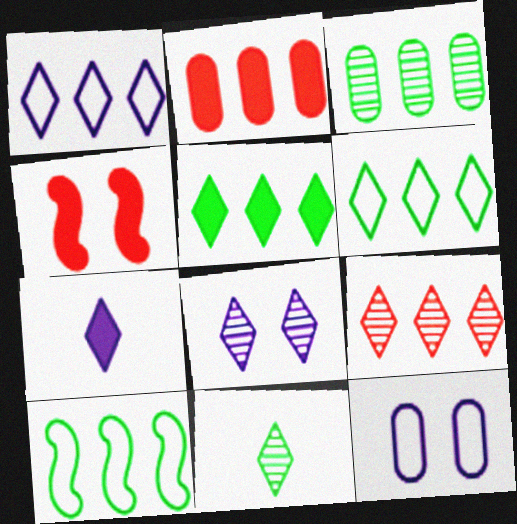[[1, 5, 9], 
[1, 7, 8], 
[3, 5, 10], 
[8, 9, 11]]